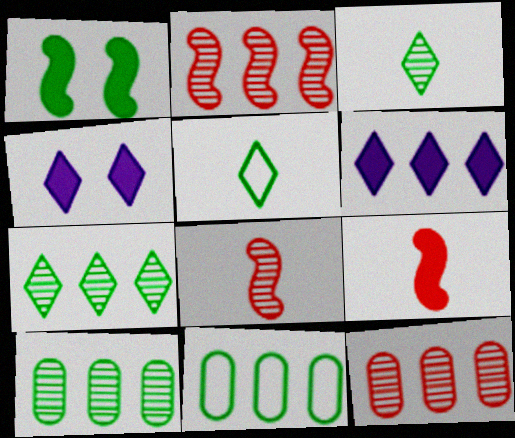[[1, 3, 11], 
[1, 5, 10], 
[2, 6, 11], 
[4, 8, 11]]